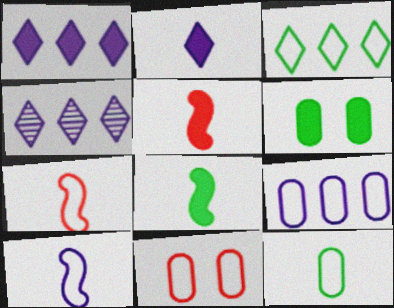[[1, 5, 6], 
[3, 10, 11], 
[4, 6, 7], 
[4, 8, 11], 
[9, 11, 12]]